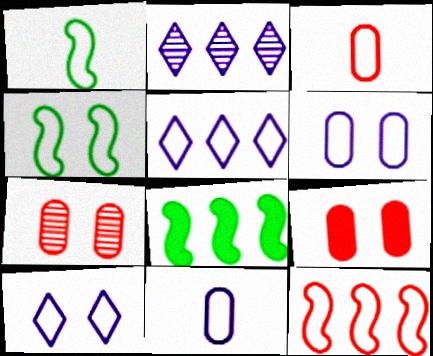[[1, 2, 9], 
[3, 4, 5]]